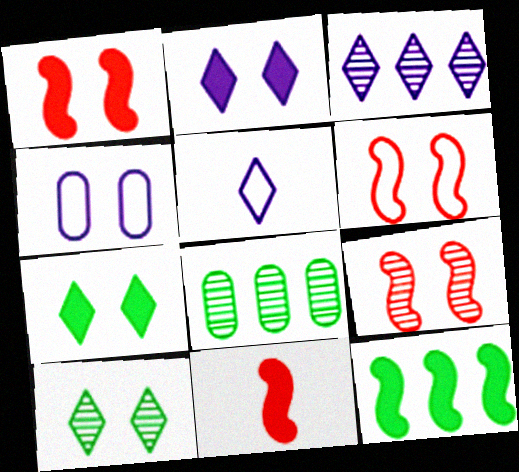[[1, 4, 10], 
[1, 5, 8], 
[1, 6, 9], 
[2, 3, 5], 
[4, 7, 9]]